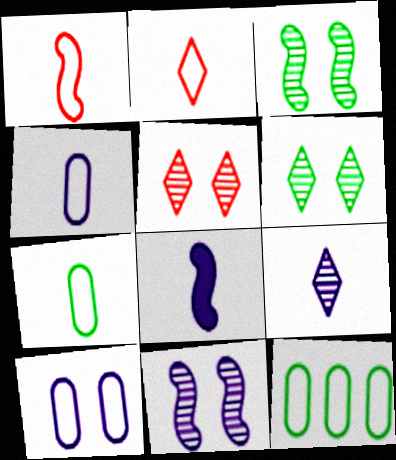[[4, 8, 9], 
[5, 8, 12]]